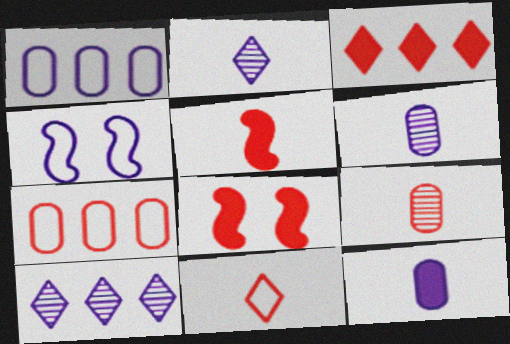[[4, 10, 12], 
[5, 9, 11]]